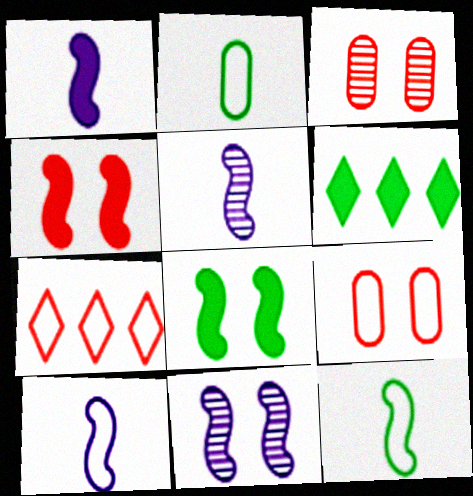[[1, 5, 10], 
[3, 6, 10], 
[5, 6, 9]]